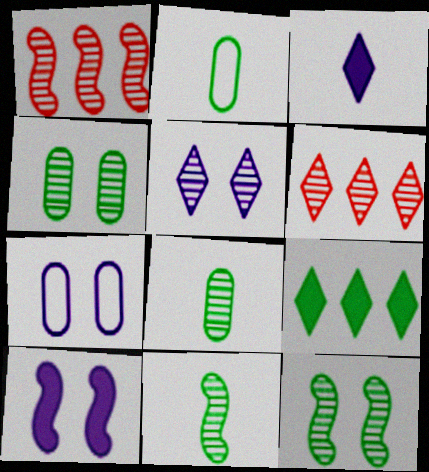[[1, 5, 8], 
[2, 6, 10], 
[2, 9, 12], 
[5, 7, 10]]